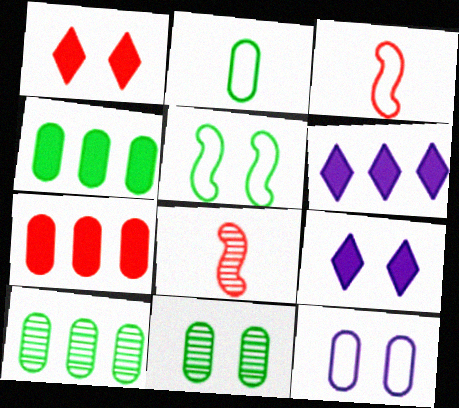[[2, 4, 11], 
[3, 6, 11], 
[3, 9, 10]]